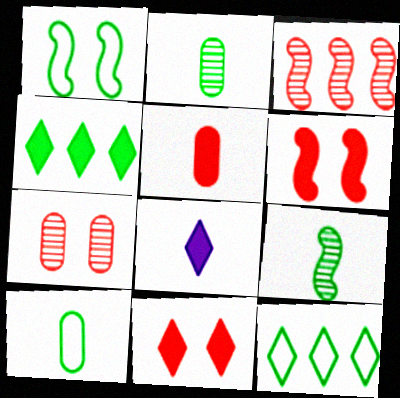[[1, 2, 4], 
[1, 10, 12], 
[4, 8, 11]]